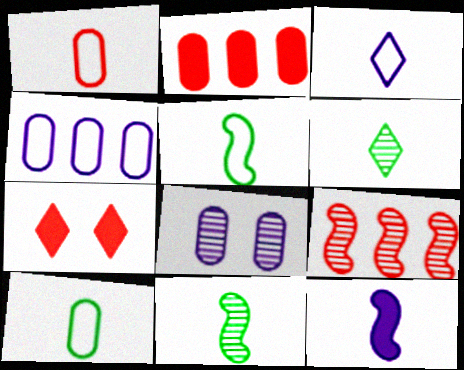[[1, 3, 5], 
[1, 6, 12], 
[1, 7, 9], 
[2, 8, 10], 
[4, 7, 11], 
[6, 8, 9]]